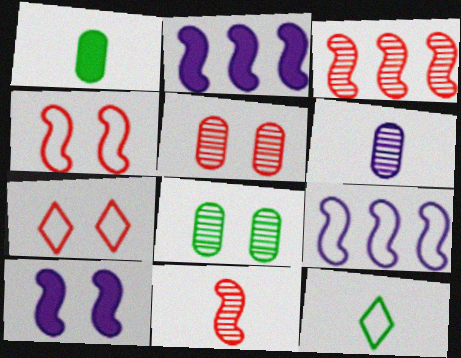[[2, 5, 12], 
[7, 8, 10]]